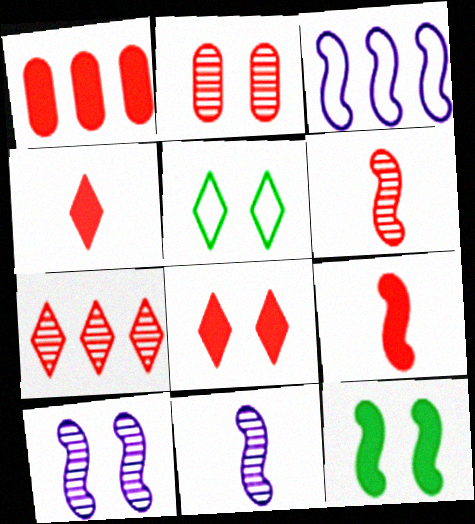[[1, 5, 11], 
[1, 8, 9], 
[2, 6, 7], 
[3, 6, 12]]